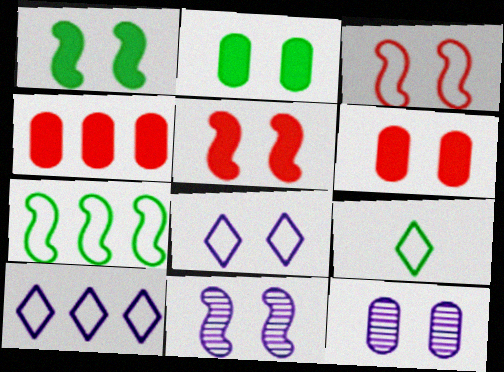[[1, 3, 11], 
[4, 9, 11]]